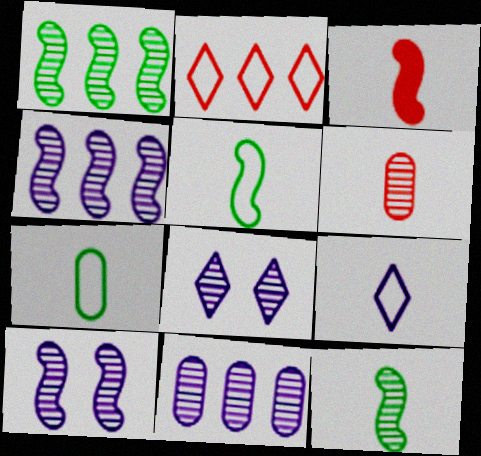[[1, 6, 8]]